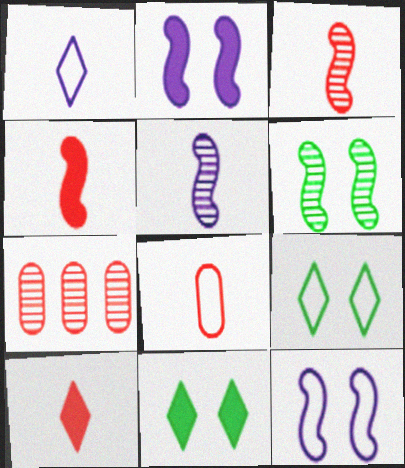[[3, 8, 10]]